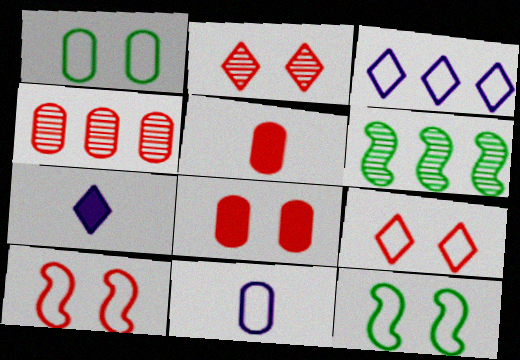[[2, 8, 10], 
[4, 7, 12]]